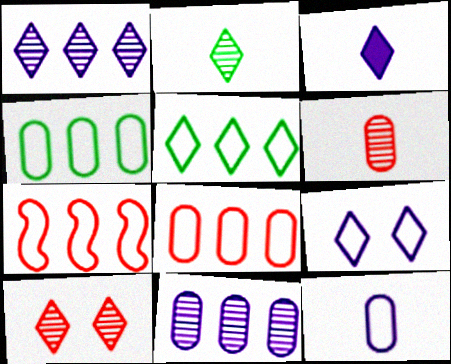[[1, 2, 10], 
[1, 3, 9], 
[3, 5, 10]]